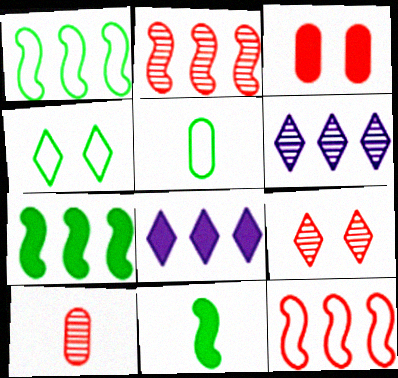[[1, 4, 5], 
[2, 9, 10], 
[3, 8, 11]]